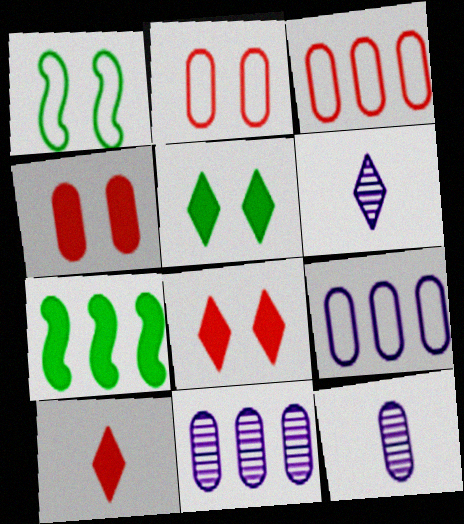[[1, 10, 11], 
[2, 6, 7]]